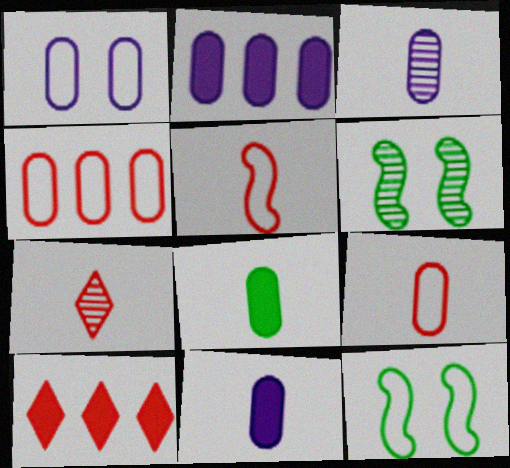[[1, 2, 3], 
[2, 7, 12], 
[3, 8, 9], 
[3, 10, 12]]